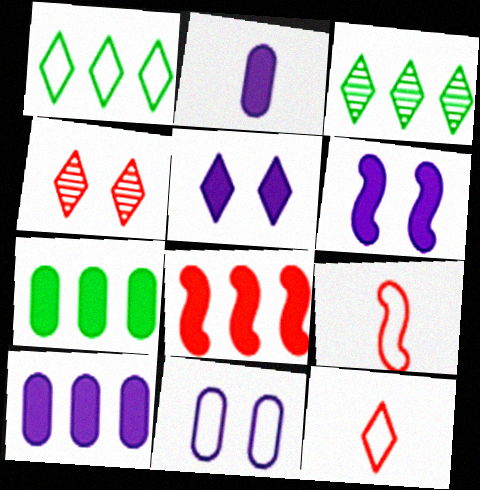[[1, 9, 11], 
[3, 5, 12]]